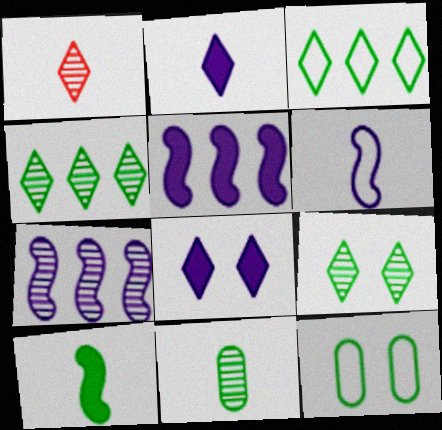[[1, 3, 8], 
[1, 5, 12], 
[4, 10, 12]]